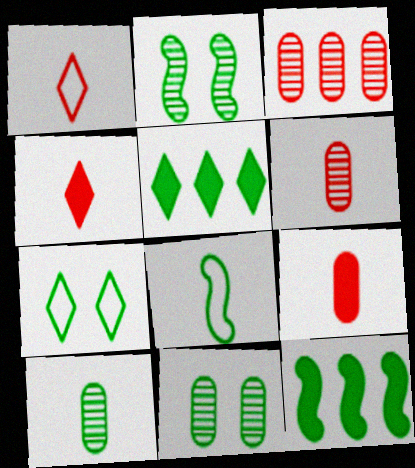[[2, 8, 12], 
[5, 8, 11], 
[7, 10, 12]]